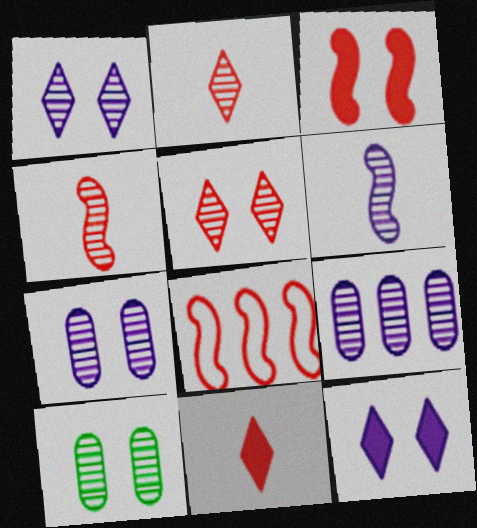[[1, 6, 9], 
[3, 4, 8]]